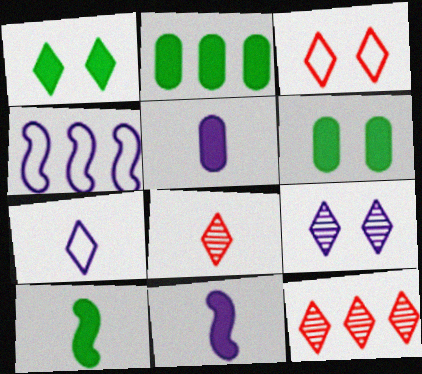[[1, 2, 10], 
[1, 3, 9], 
[1, 7, 12], 
[2, 4, 12], 
[4, 5, 9], 
[4, 6, 8]]